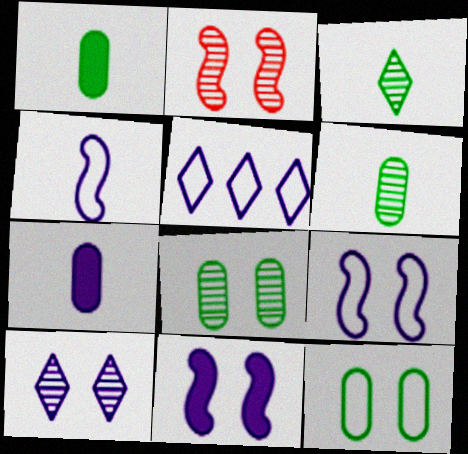[[1, 2, 5], 
[2, 8, 10]]